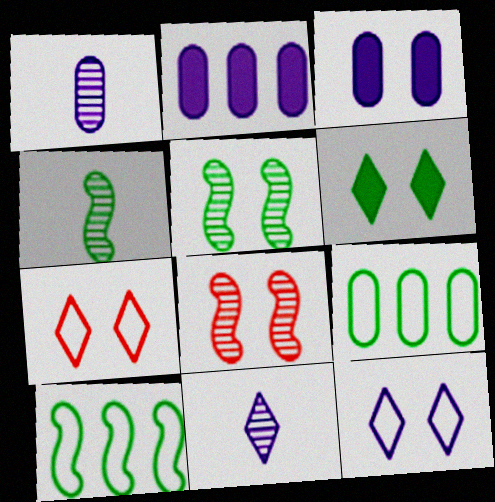[[2, 4, 7], 
[3, 5, 7], 
[4, 6, 9]]